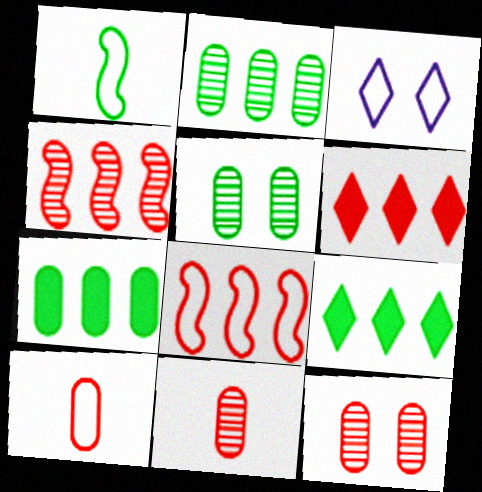[[1, 5, 9]]